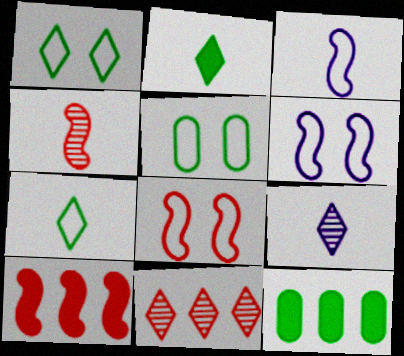[[4, 8, 10], 
[5, 9, 10], 
[8, 9, 12]]